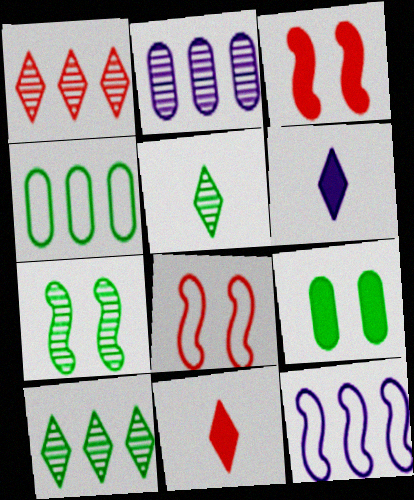[]